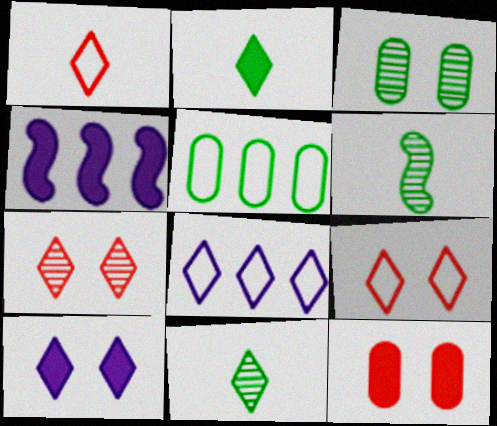[[1, 3, 4], 
[2, 4, 12], 
[2, 7, 8], 
[6, 8, 12]]